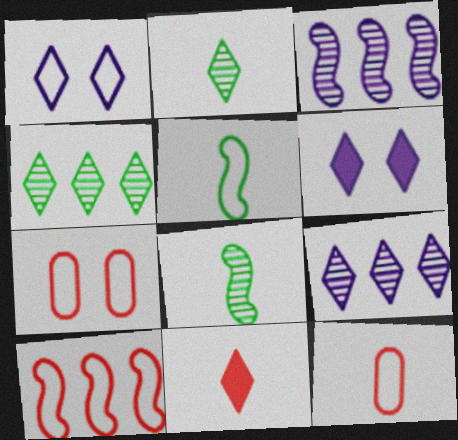[[1, 4, 11]]